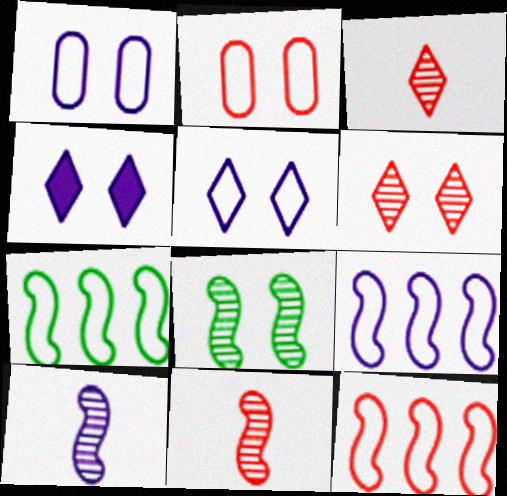[[2, 4, 8], 
[7, 9, 12]]